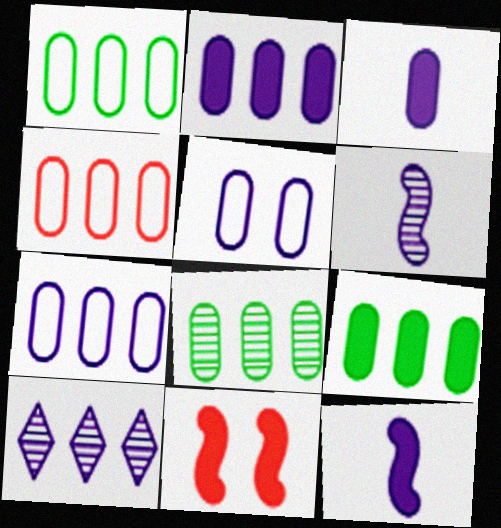[[1, 4, 7], 
[1, 8, 9], 
[2, 4, 8], 
[5, 10, 12]]